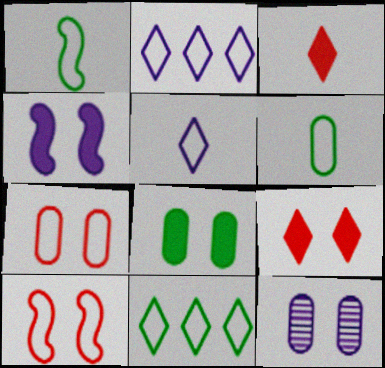[[1, 2, 7], 
[2, 6, 10], 
[4, 8, 9], 
[7, 8, 12]]